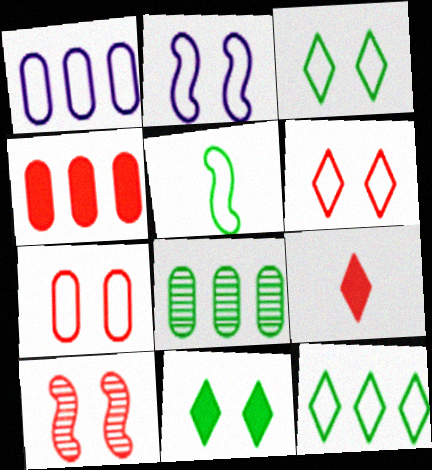[[1, 4, 8], 
[1, 5, 6], 
[2, 3, 7], 
[2, 8, 9], 
[5, 8, 11]]